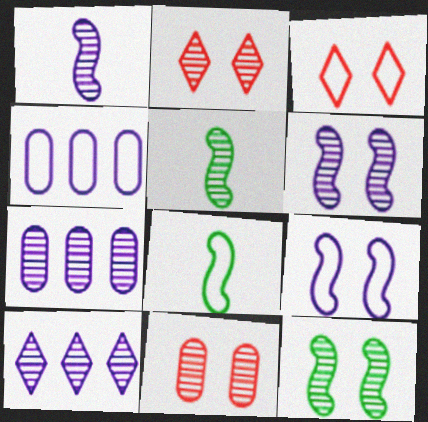[[2, 5, 7], 
[3, 4, 8], 
[5, 10, 11]]